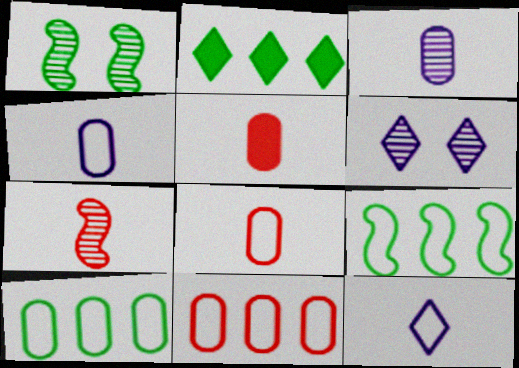[[5, 6, 9]]